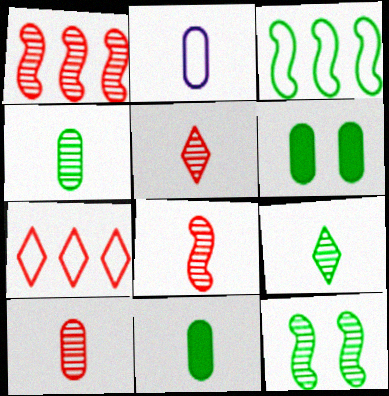[[2, 10, 11], 
[3, 6, 9], 
[5, 8, 10]]